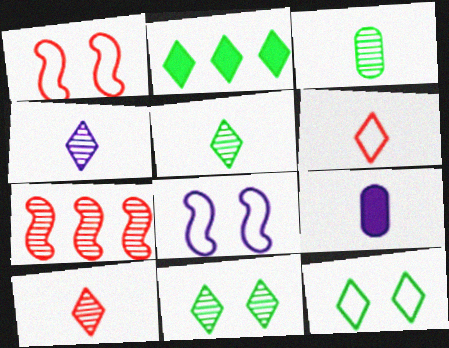[[2, 5, 12], 
[4, 5, 10], 
[7, 9, 12]]